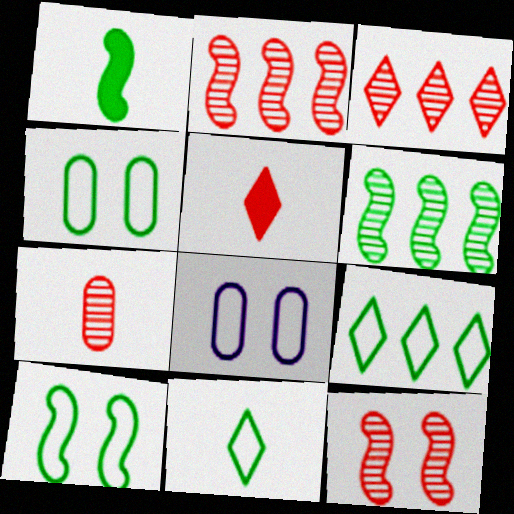[[1, 3, 8], 
[1, 6, 10], 
[3, 7, 12], 
[5, 6, 8]]